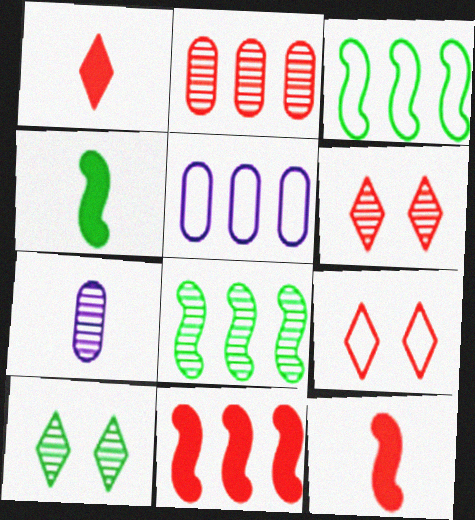[[2, 9, 12], 
[4, 5, 6], 
[5, 10, 12], 
[6, 7, 8]]